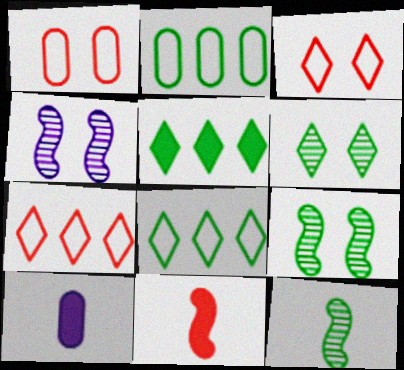[[7, 9, 10]]